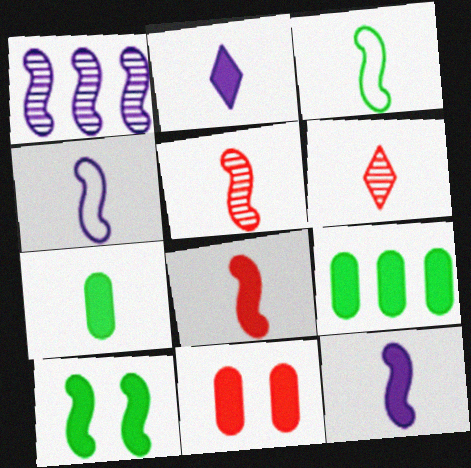[[2, 7, 8], 
[3, 5, 12], 
[4, 6, 7]]